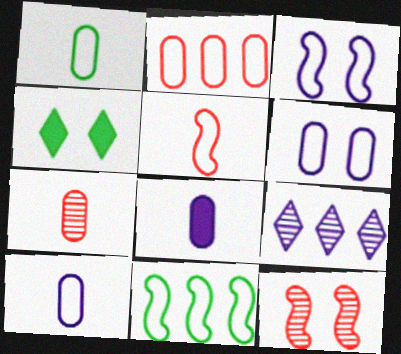[[1, 2, 6], 
[1, 7, 8], 
[3, 5, 11], 
[3, 8, 9], 
[4, 6, 12]]